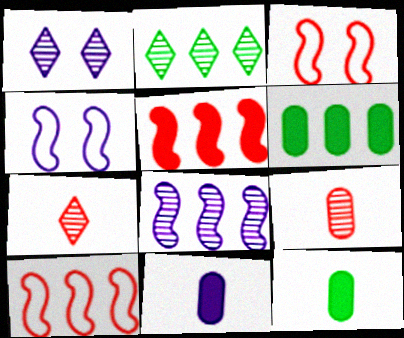[[1, 2, 7], 
[1, 10, 12], 
[2, 3, 11], 
[4, 6, 7]]